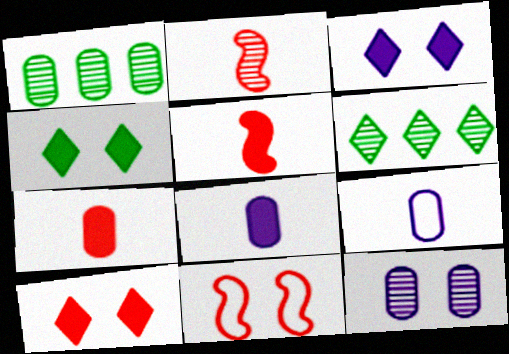[[2, 6, 12], 
[3, 4, 10], 
[4, 11, 12], 
[6, 8, 11]]